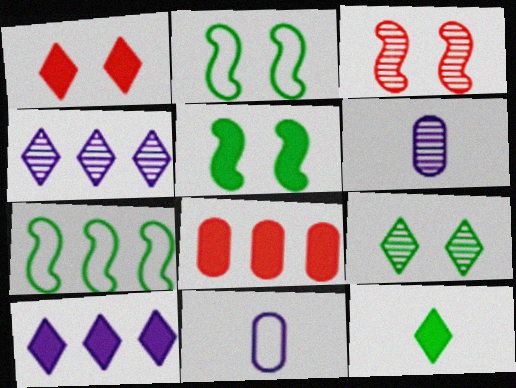[[1, 6, 7], 
[1, 10, 12], 
[4, 7, 8]]